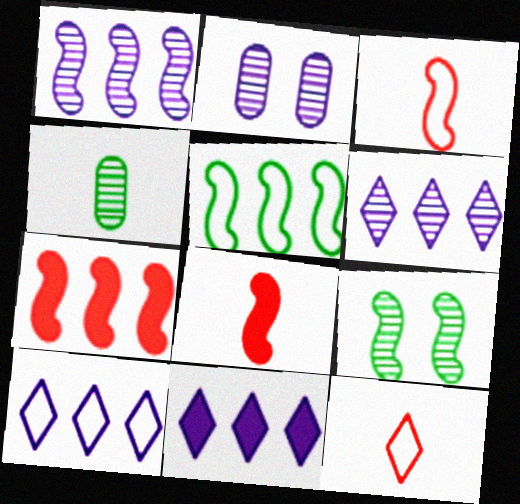[[1, 5, 7], 
[6, 10, 11]]